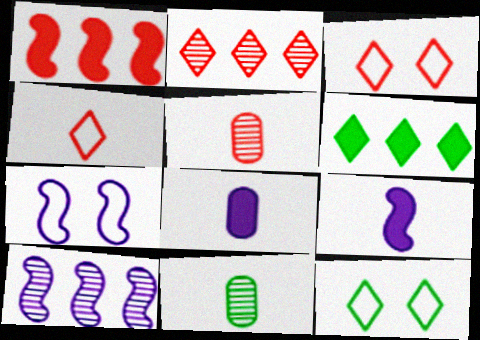[[1, 3, 5], 
[4, 9, 11], 
[5, 6, 7], 
[7, 9, 10]]